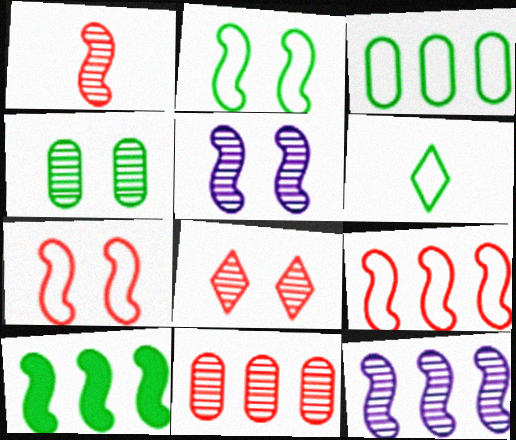[[1, 8, 11], 
[2, 3, 6], 
[4, 5, 8], 
[4, 6, 10], 
[9, 10, 12]]